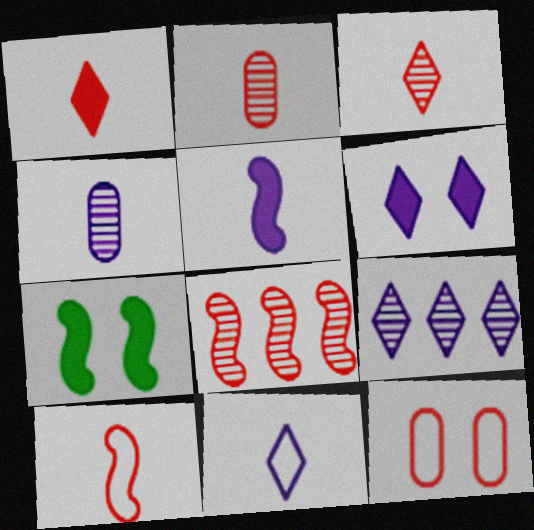[[1, 2, 10], 
[1, 8, 12], 
[4, 5, 11], 
[6, 9, 11]]